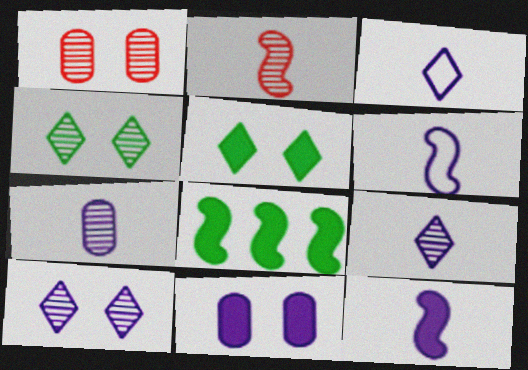[[1, 3, 8], 
[3, 7, 12]]